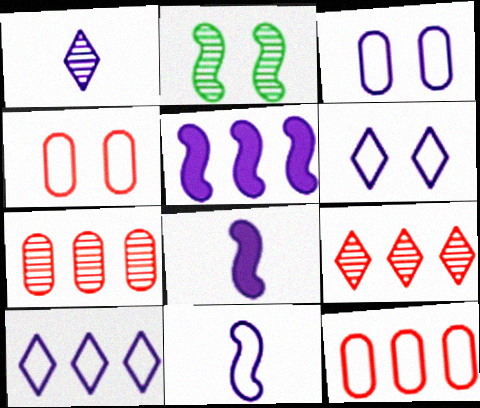[[1, 2, 7], 
[1, 3, 5], 
[3, 10, 11]]